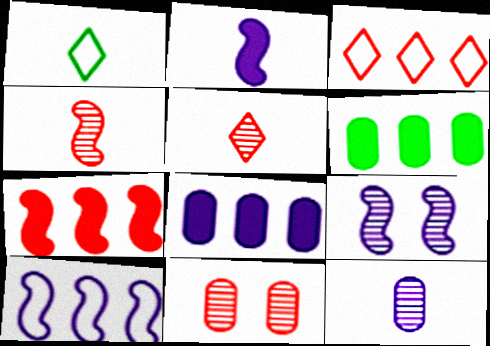[[2, 9, 10]]